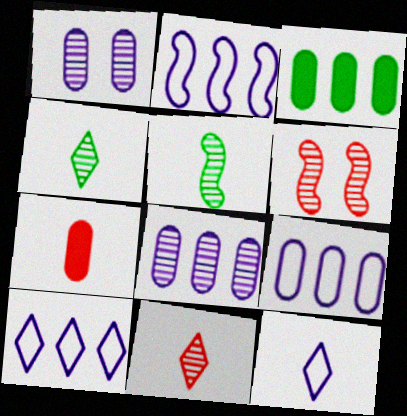[[2, 9, 10], 
[3, 6, 12], 
[4, 6, 8], 
[5, 7, 12]]